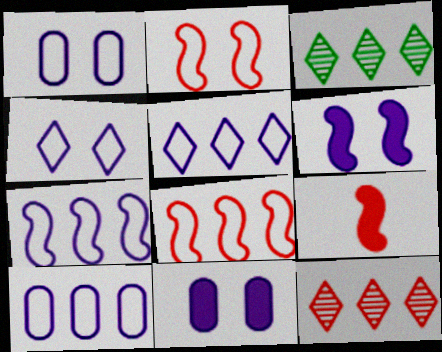[[1, 3, 9], 
[5, 7, 10]]